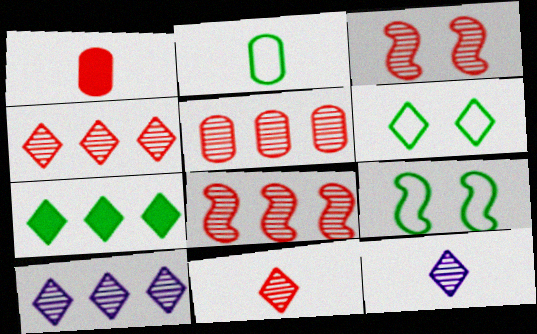[[1, 9, 10], 
[3, 5, 11], 
[4, 5, 8]]